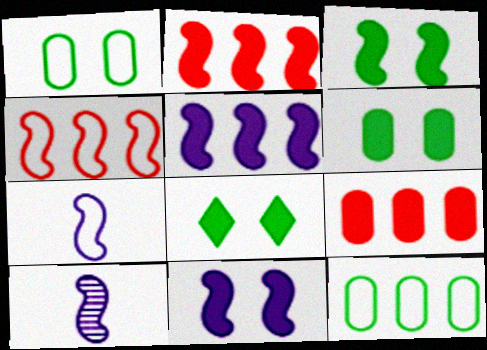[[3, 4, 10], 
[3, 6, 8]]